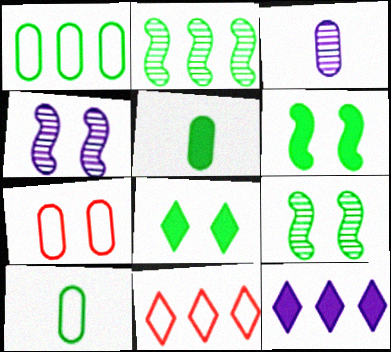[[2, 8, 10], 
[3, 6, 11], 
[4, 5, 11], 
[4, 7, 8]]